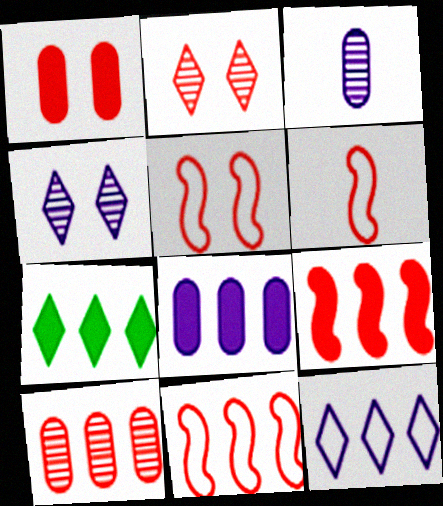[[1, 2, 5], 
[3, 5, 7], 
[5, 6, 11], 
[7, 8, 9]]